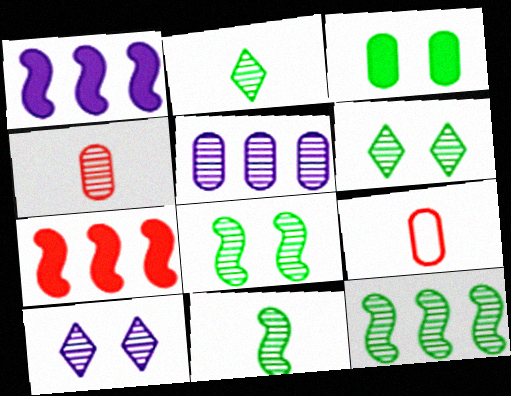[[1, 6, 9], 
[3, 5, 9], 
[4, 10, 12], 
[8, 11, 12]]